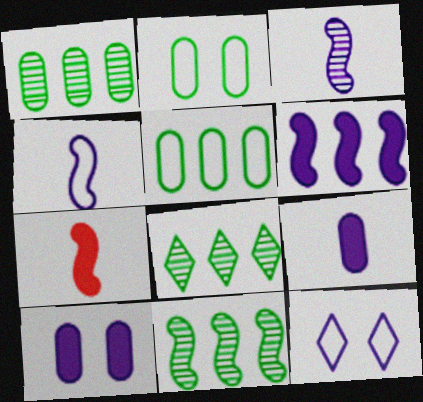[[1, 7, 12], 
[1, 8, 11]]